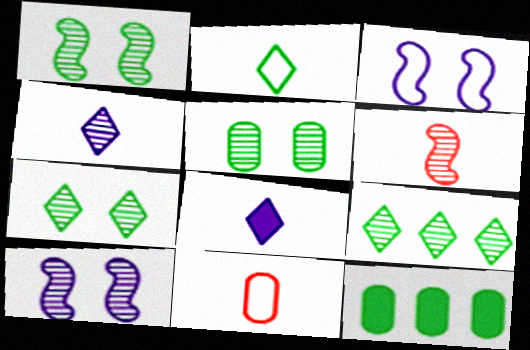[[1, 2, 12], 
[1, 5, 7]]